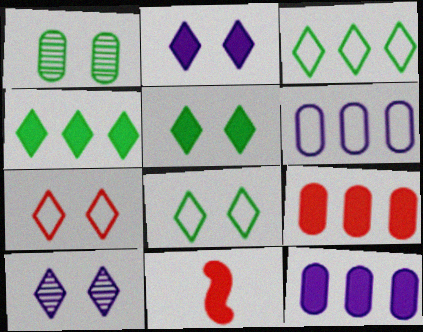[[5, 7, 10], 
[5, 11, 12]]